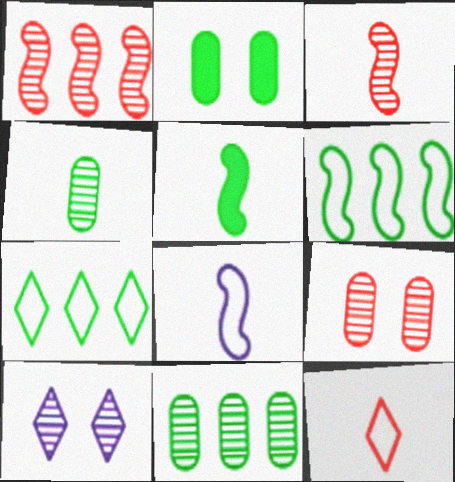[[1, 4, 10], 
[3, 5, 8], 
[3, 10, 11]]